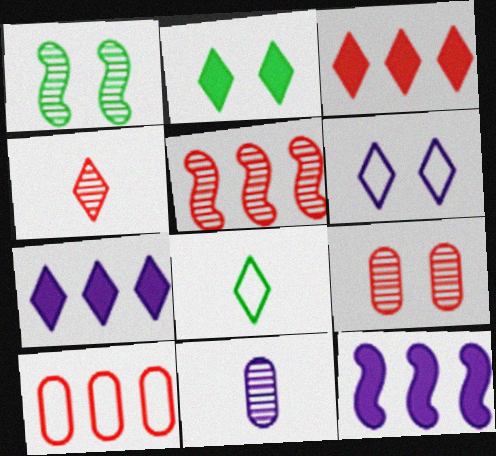[[3, 5, 10], 
[4, 5, 9], 
[6, 11, 12], 
[8, 9, 12]]